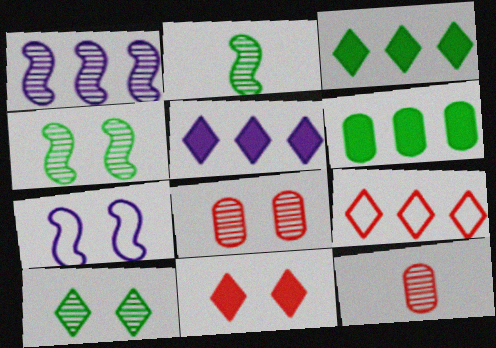[[1, 6, 9], 
[1, 10, 12], 
[3, 7, 12]]